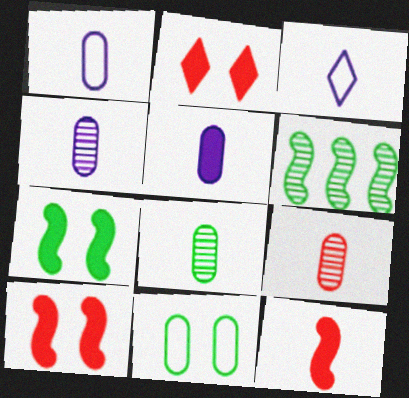[[1, 2, 6], 
[1, 4, 5], 
[3, 8, 12], 
[4, 8, 9]]